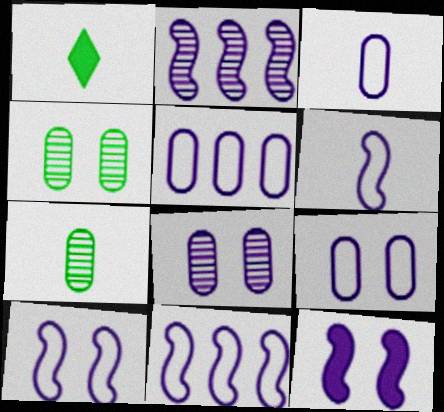[[2, 6, 12], 
[3, 5, 9], 
[6, 10, 11]]